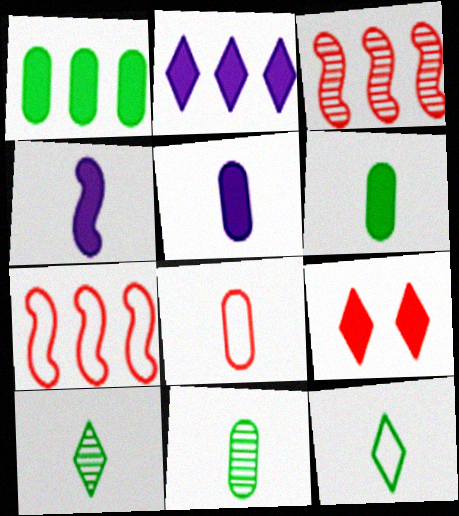[[1, 4, 9], 
[3, 8, 9], 
[4, 8, 10], 
[5, 8, 11]]